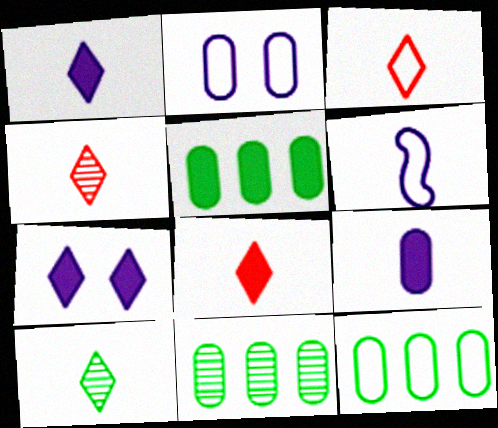[[1, 3, 10], 
[3, 4, 8], 
[5, 11, 12]]